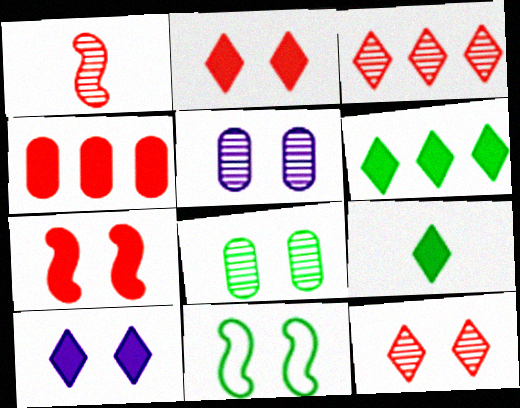[[2, 5, 11]]